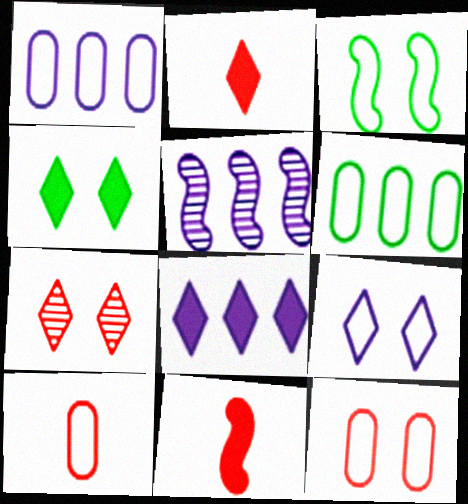[[1, 5, 8], 
[2, 4, 8], 
[3, 5, 11], 
[3, 9, 12], 
[4, 5, 10], 
[4, 7, 9]]